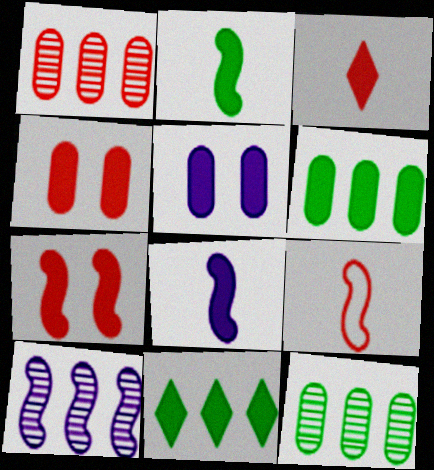[[4, 8, 11]]